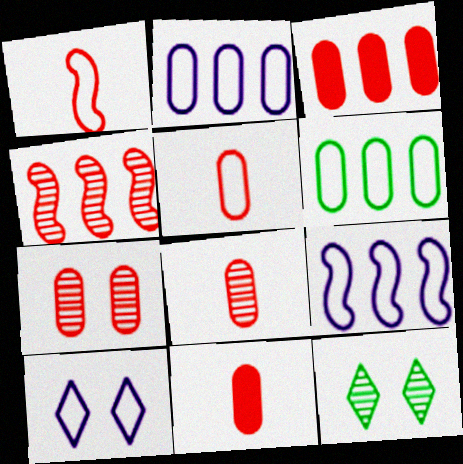[[1, 6, 10], 
[3, 5, 7], 
[5, 8, 11], 
[9, 11, 12]]